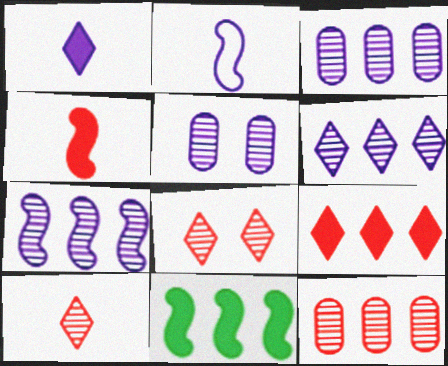[[3, 6, 7]]